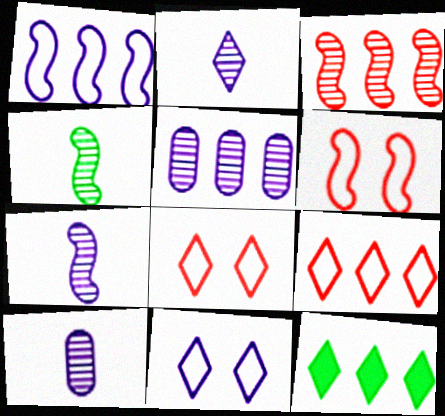[[2, 7, 10], 
[2, 8, 12], 
[6, 10, 12]]